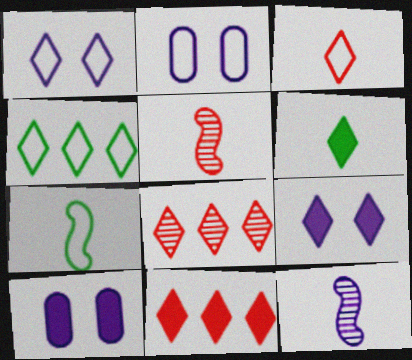[[1, 3, 4], 
[1, 6, 8], 
[4, 5, 10], 
[6, 9, 11], 
[7, 8, 10]]